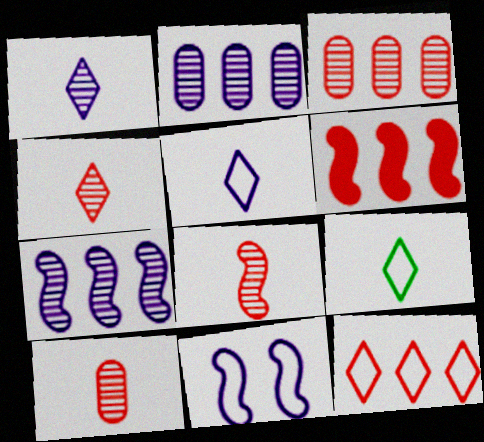[[3, 6, 12], 
[4, 8, 10]]